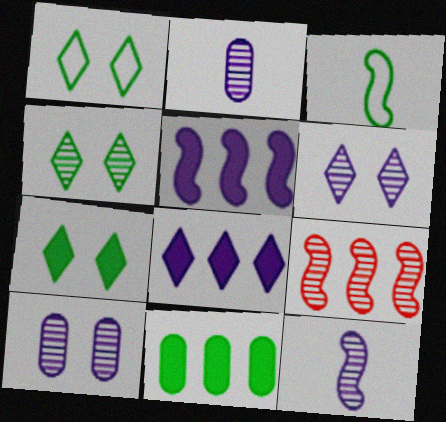[[1, 4, 7], 
[2, 4, 9], 
[3, 4, 11]]